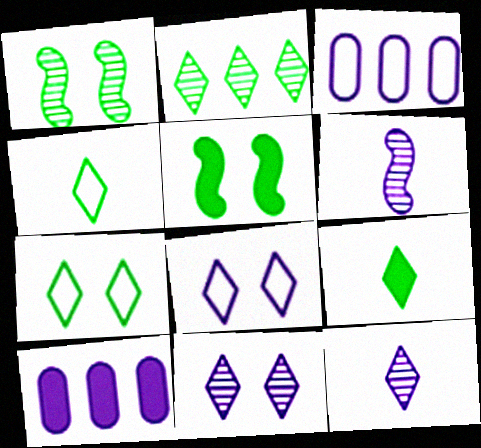[[2, 7, 9], 
[6, 8, 10]]